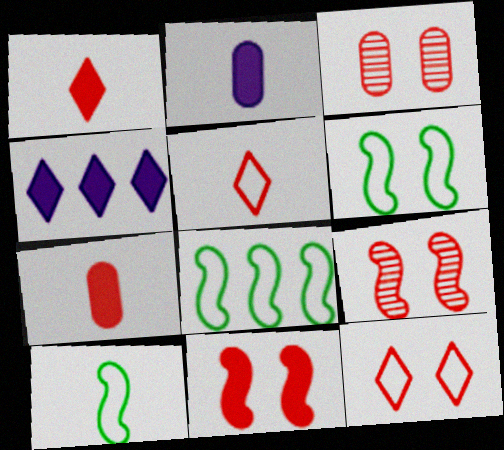[[3, 4, 10], 
[3, 11, 12], 
[6, 8, 10]]